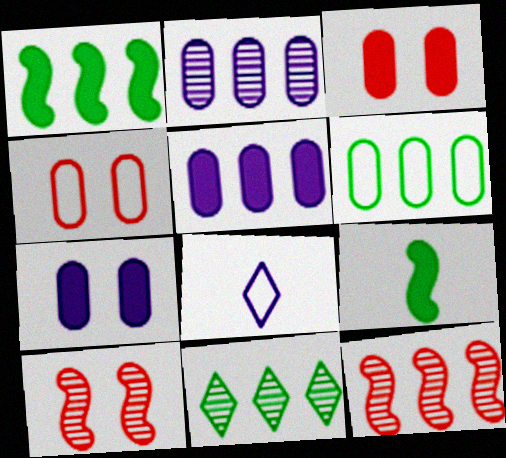[[1, 6, 11], 
[2, 11, 12]]